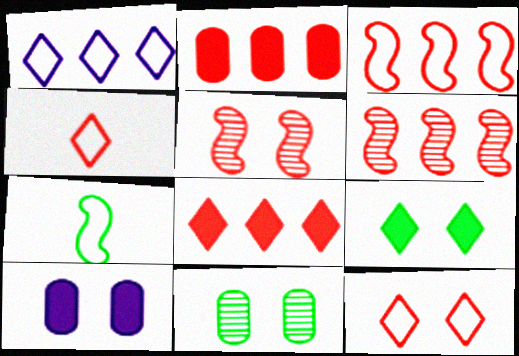[[2, 4, 5]]